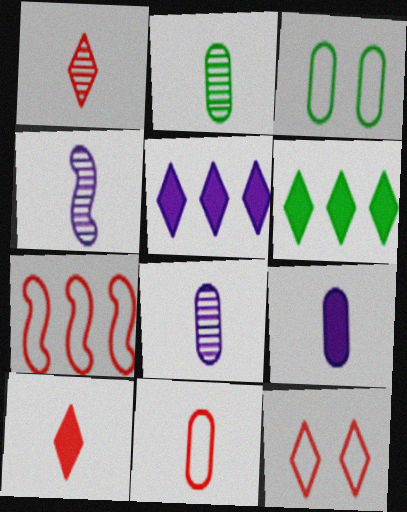[[1, 2, 4], 
[2, 9, 11], 
[7, 11, 12]]